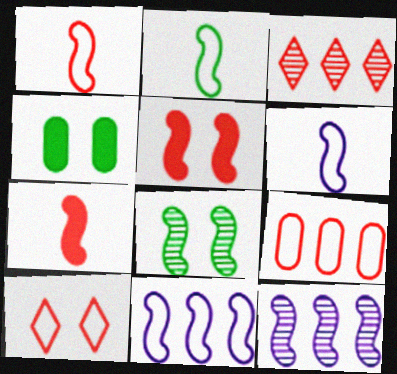[[1, 2, 6], 
[1, 9, 10], 
[2, 5, 12], 
[3, 4, 6], 
[7, 8, 11]]